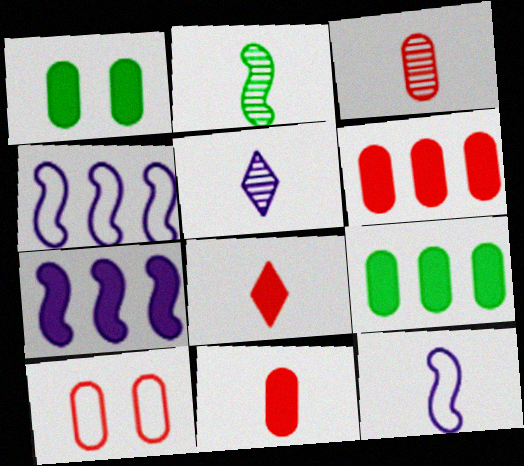[[1, 7, 8], 
[2, 3, 5], 
[3, 6, 10]]